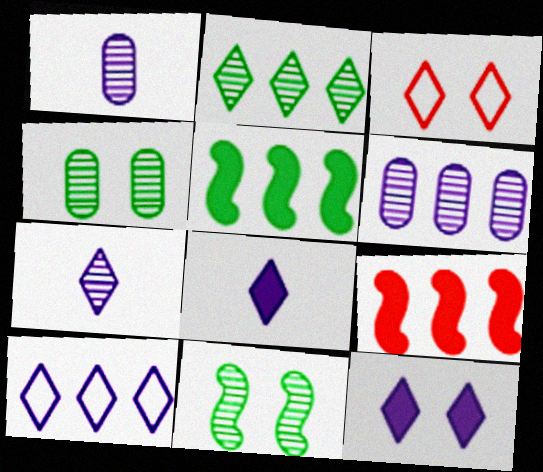[[1, 3, 5], 
[2, 3, 8], 
[7, 10, 12]]